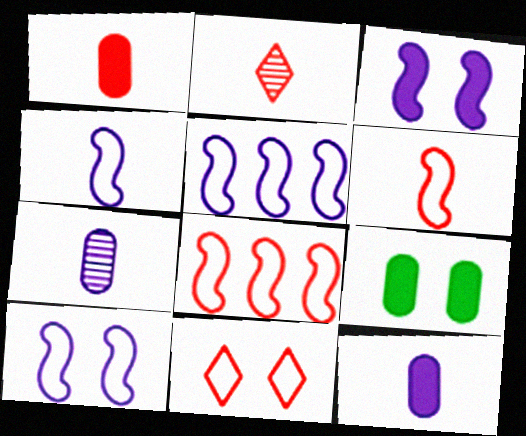[[1, 2, 6], 
[2, 5, 9], 
[4, 5, 10]]